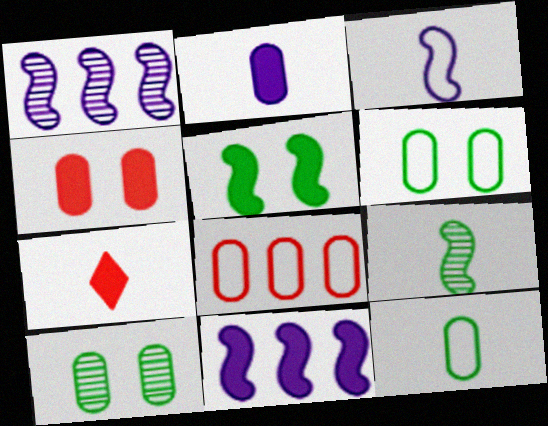[[1, 6, 7], 
[2, 8, 10]]